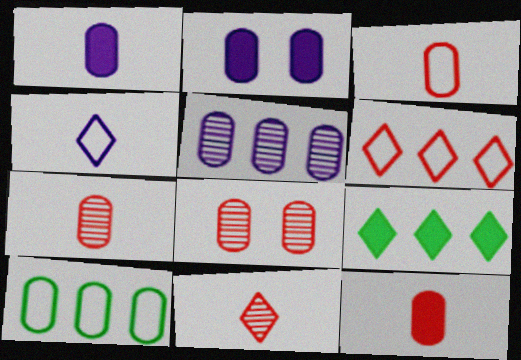[[1, 8, 10], 
[2, 7, 10], 
[3, 7, 12]]